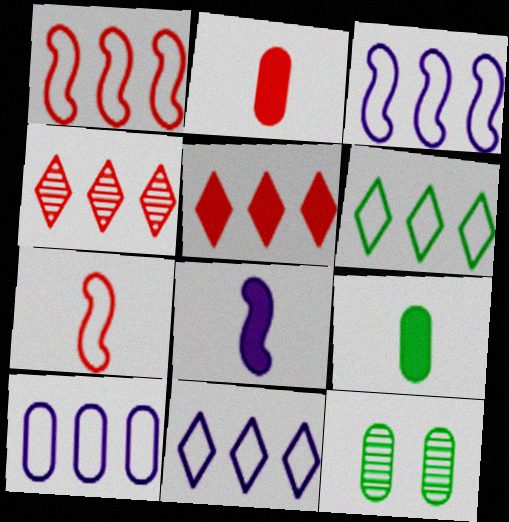[[1, 6, 10], 
[2, 10, 12], 
[3, 10, 11]]